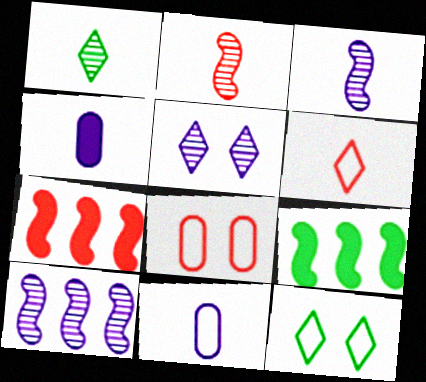[]